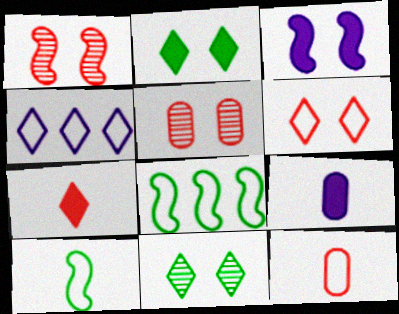[[4, 7, 11]]